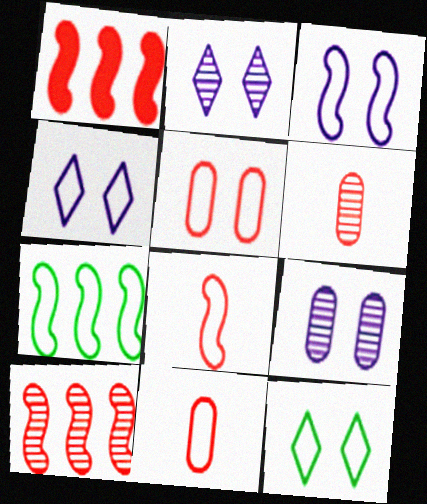[[3, 5, 12], 
[3, 7, 8], 
[4, 7, 11]]